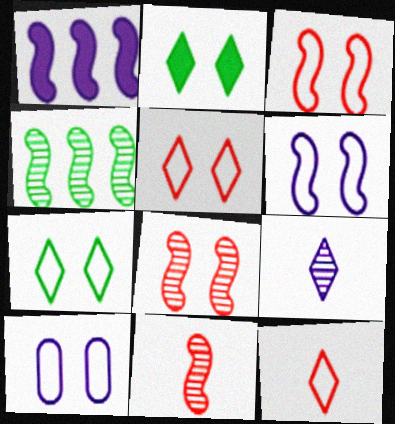[[1, 9, 10], 
[2, 8, 10], 
[3, 7, 10]]